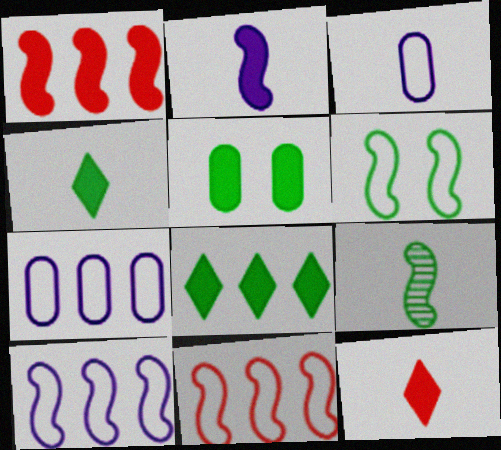[[3, 9, 12]]